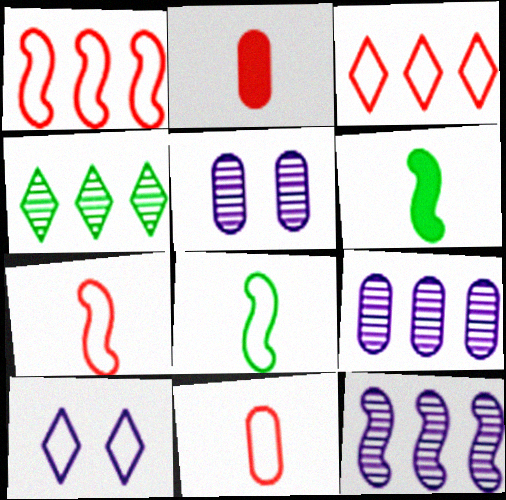[[3, 5, 6]]